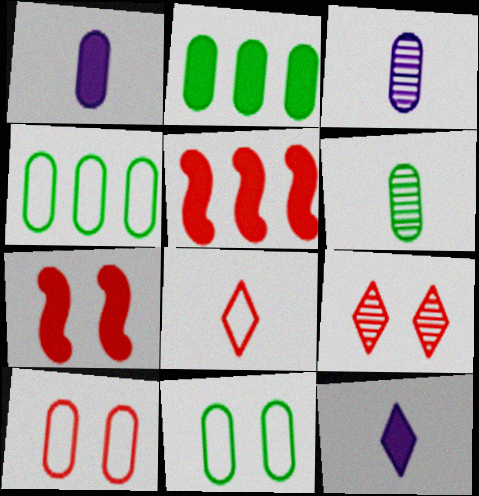[[2, 3, 10], 
[2, 6, 11], 
[2, 7, 12], 
[7, 9, 10]]